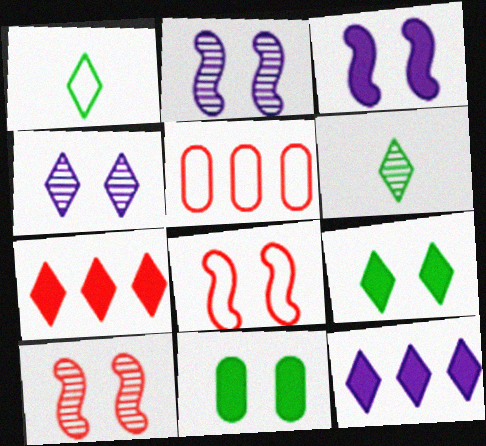[[1, 4, 7], 
[3, 5, 6], 
[4, 8, 11]]